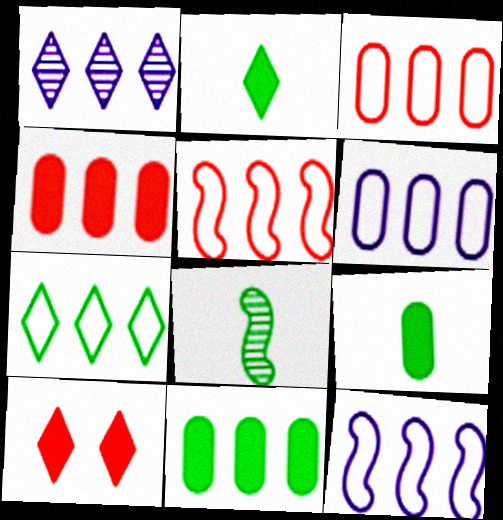[[1, 5, 11], 
[3, 7, 12], 
[5, 6, 7], 
[6, 8, 10]]